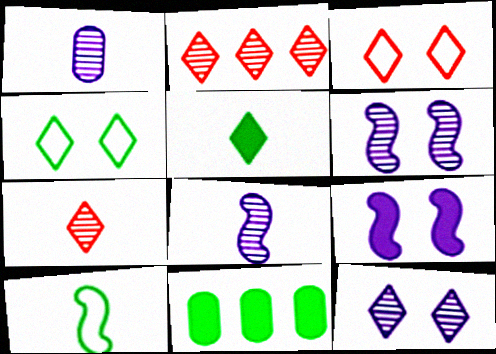[[3, 8, 11]]